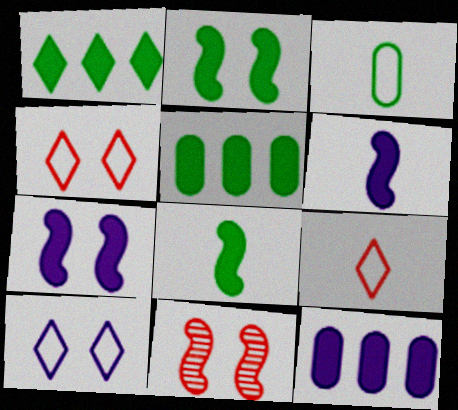[]